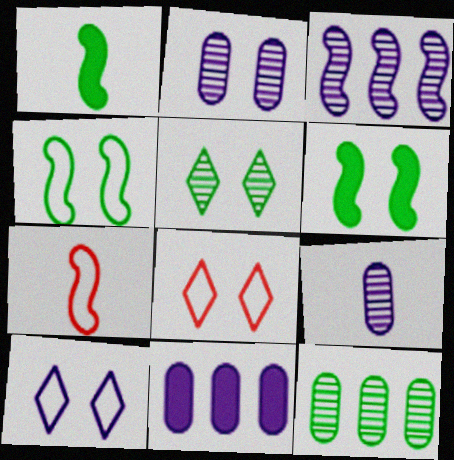[[2, 6, 8], 
[3, 6, 7], 
[5, 7, 11]]